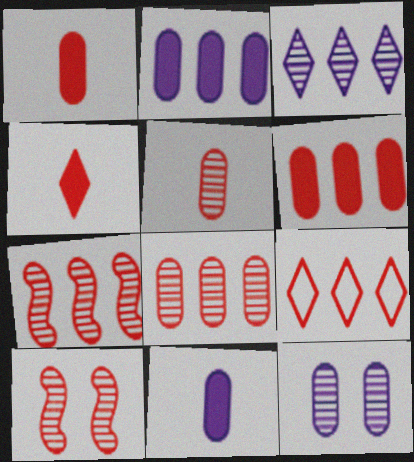[[1, 9, 10], 
[6, 7, 9]]